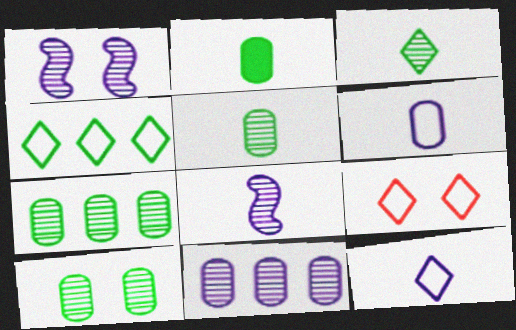[[4, 9, 12], 
[5, 7, 10]]